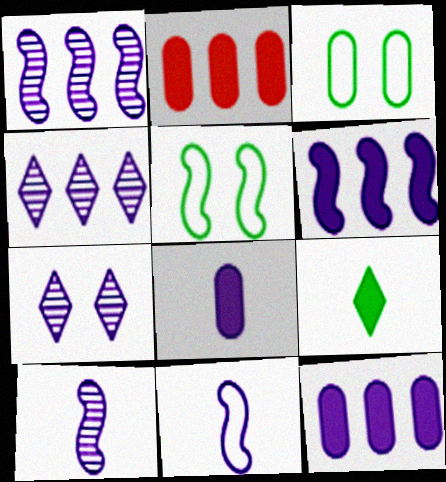[[7, 11, 12]]